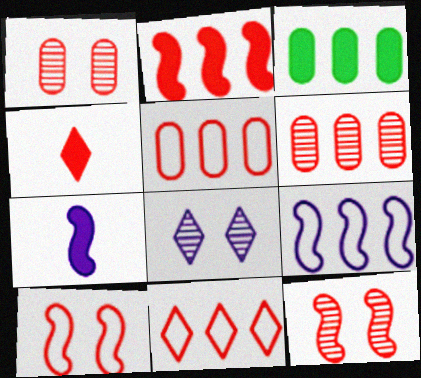[[2, 6, 11], 
[4, 5, 12], 
[4, 6, 10]]